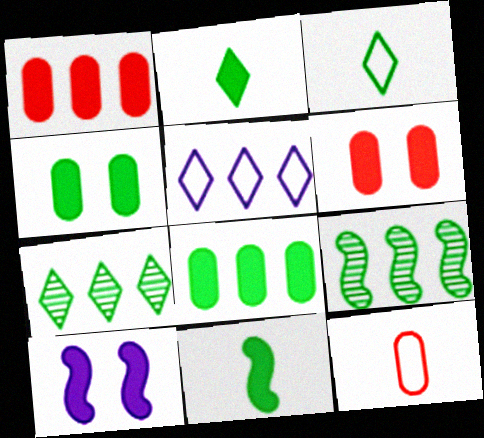[[1, 2, 10], 
[1, 5, 9], 
[3, 4, 9], 
[7, 10, 12]]